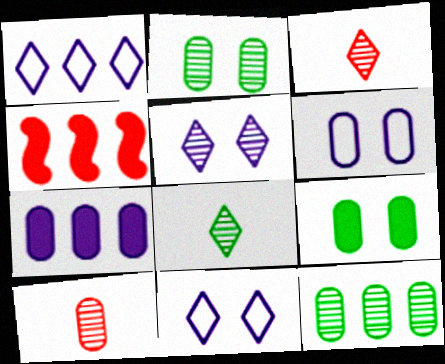[[1, 4, 12], 
[4, 6, 8]]